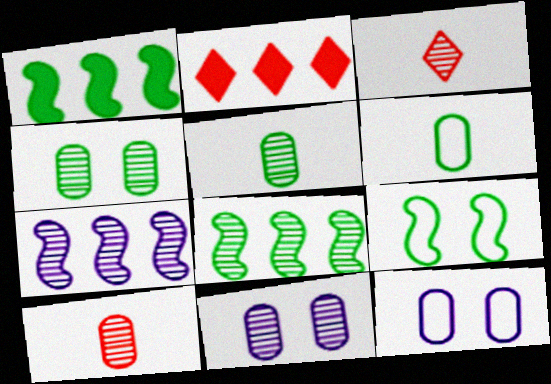[[1, 3, 12], 
[3, 4, 7], 
[3, 8, 11]]